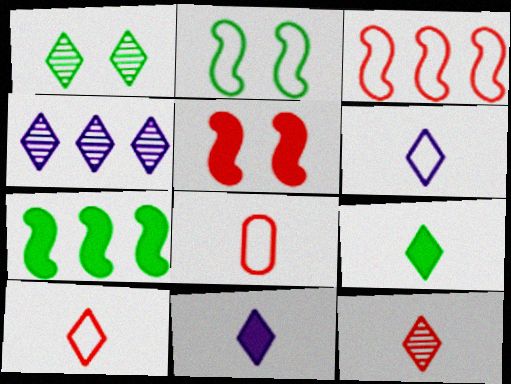[[1, 4, 12], 
[6, 9, 12]]